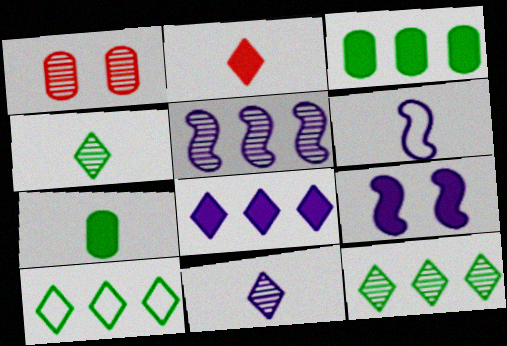[[1, 4, 5], 
[2, 3, 9], 
[5, 6, 9]]